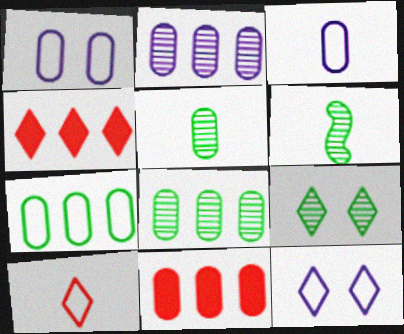[[1, 4, 6], 
[1, 5, 11], 
[2, 7, 11], 
[6, 8, 9], 
[6, 11, 12]]